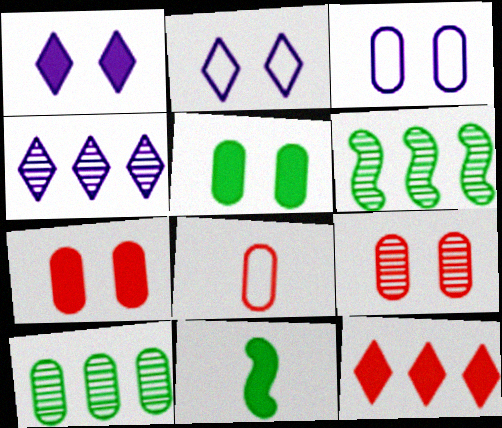[[1, 6, 8], 
[3, 5, 9]]